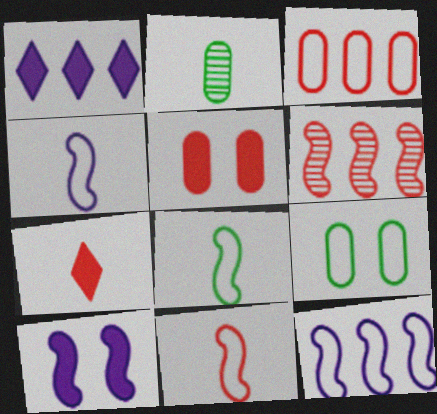[[2, 4, 7], 
[4, 8, 11], 
[6, 8, 10]]